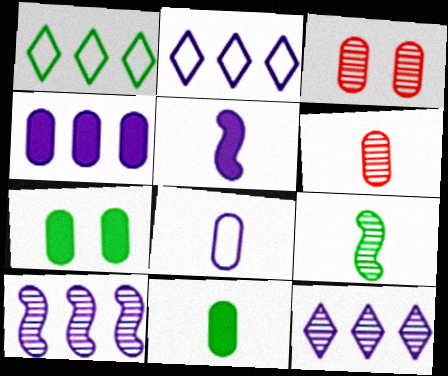[[1, 3, 5], 
[1, 7, 9], 
[2, 4, 10], 
[3, 9, 12], 
[6, 8, 11]]